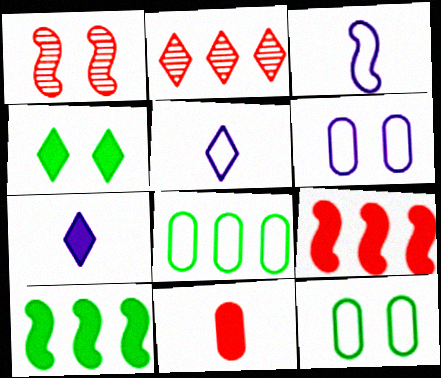[[1, 3, 10], 
[1, 4, 6], 
[1, 7, 8], 
[2, 4, 5]]